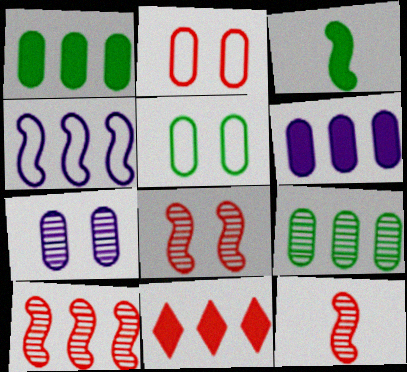[[2, 11, 12], 
[3, 4, 8], 
[4, 9, 11], 
[8, 10, 12]]